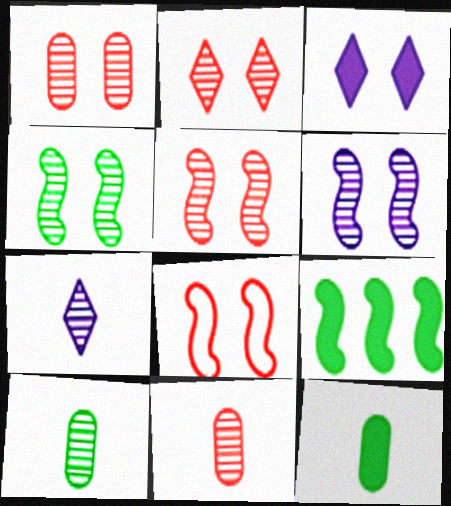[[1, 2, 5], 
[4, 5, 6]]